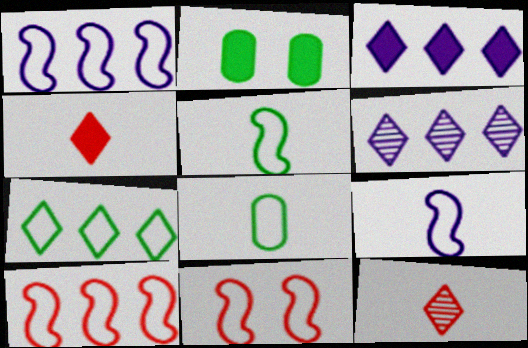[[1, 2, 12], 
[1, 5, 11]]